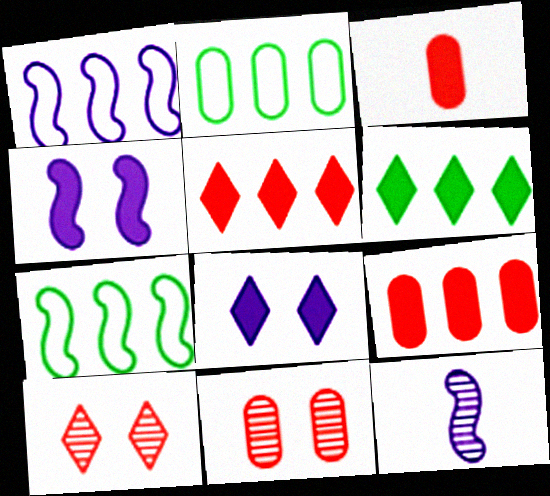[[1, 4, 12], 
[3, 4, 6]]